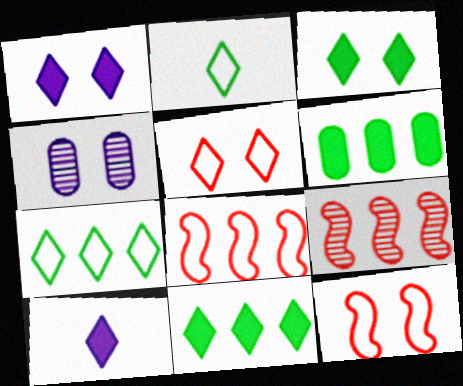[[3, 4, 12]]